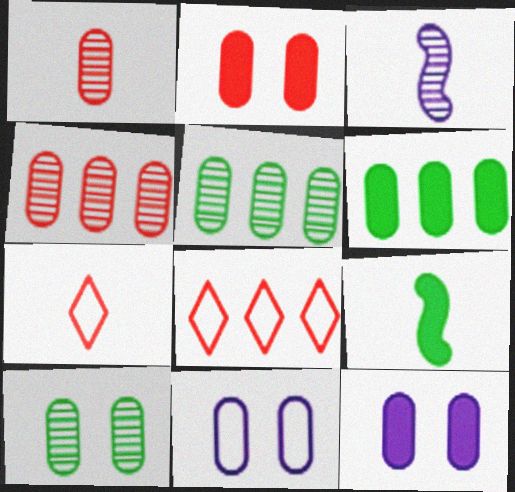[[1, 6, 11], 
[2, 10, 11]]